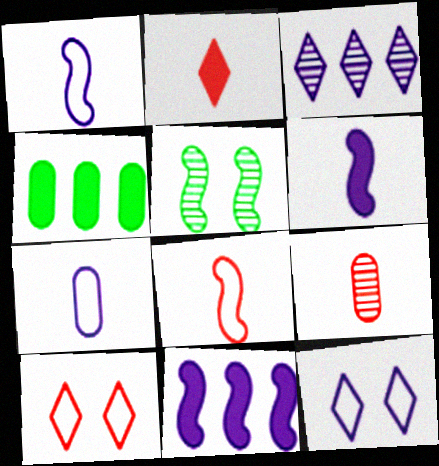[[2, 8, 9], 
[3, 5, 9], 
[5, 8, 11]]